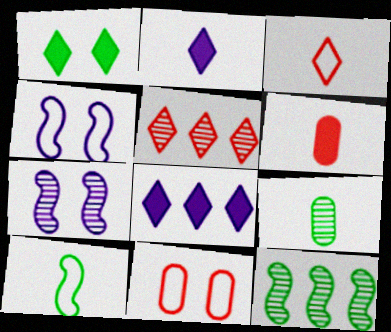[[1, 7, 11], 
[2, 11, 12], 
[5, 7, 9]]